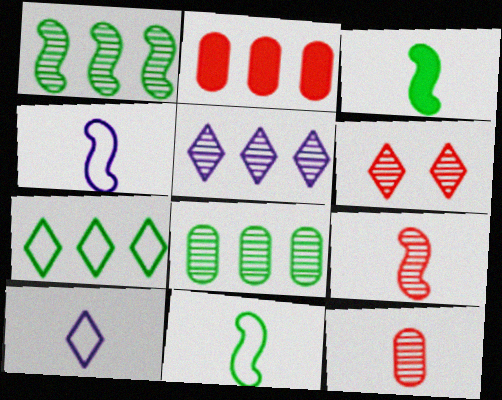[[3, 4, 9], 
[3, 10, 12]]